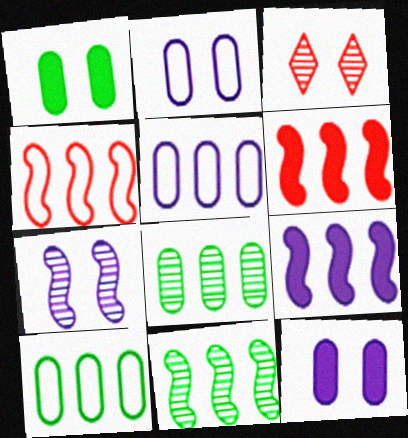[[4, 9, 11]]